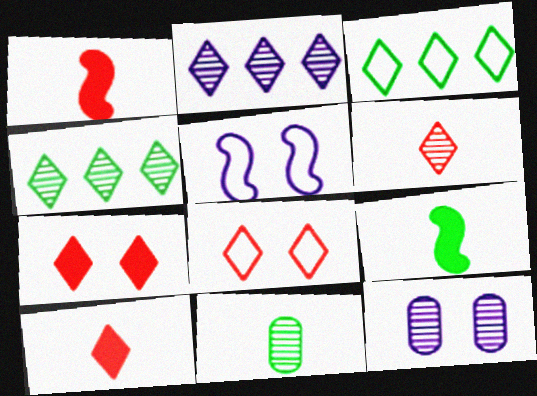[[1, 3, 12]]